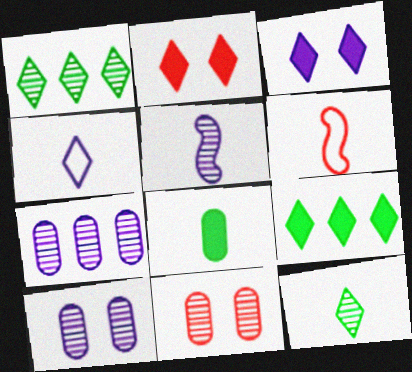[[1, 2, 4], 
[1, 5, 11], 
[6, 9, 10]]